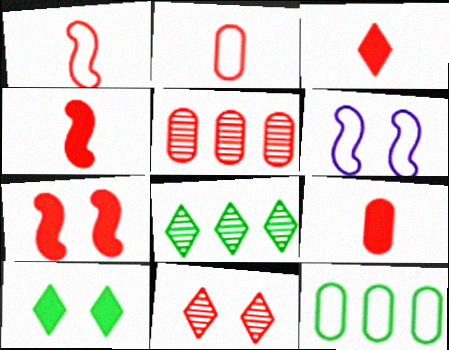[[3, 4, 9], 
[6, 8, 9]]